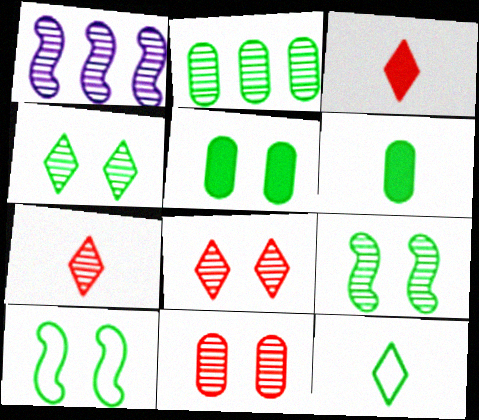[[4, 5, 10]]